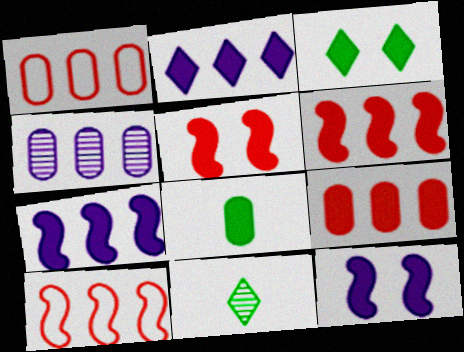[[1, 11, 12], 
[2, 5, 8]]